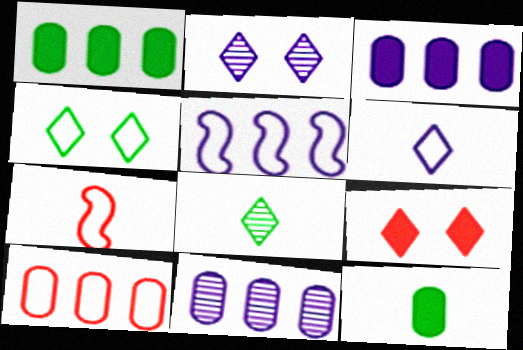[[1, 2, 7], 
[1, 10, 11], 
[2, 4, 9]]